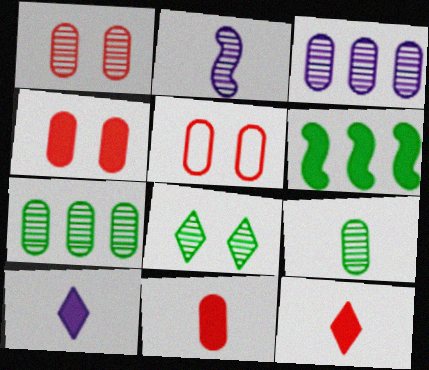[[1, 3, 9], 
[1, 4, 5], 
[4, 6, 10]]